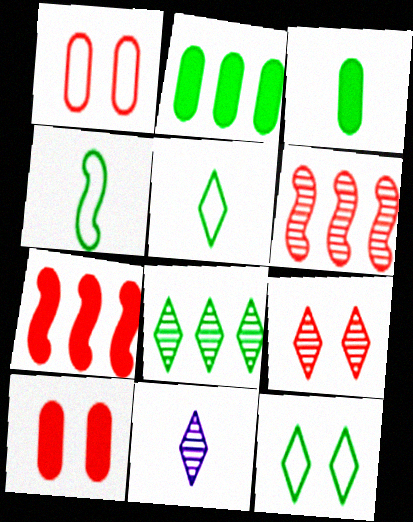[[8, 9, 11]]